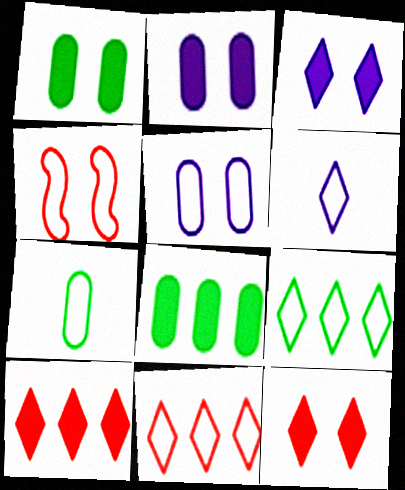[]